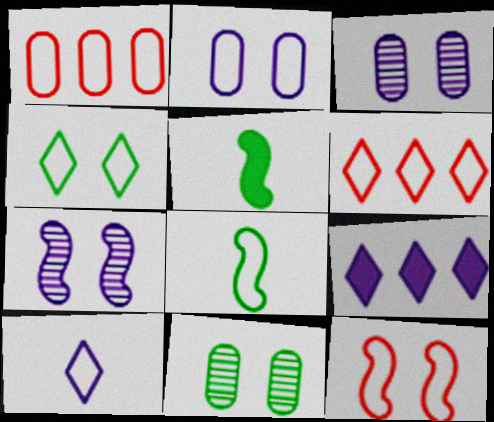[[2, 4, 12], 
[2, 6, 8], 
[3, 5, 6], 
[4, 6, 10]]